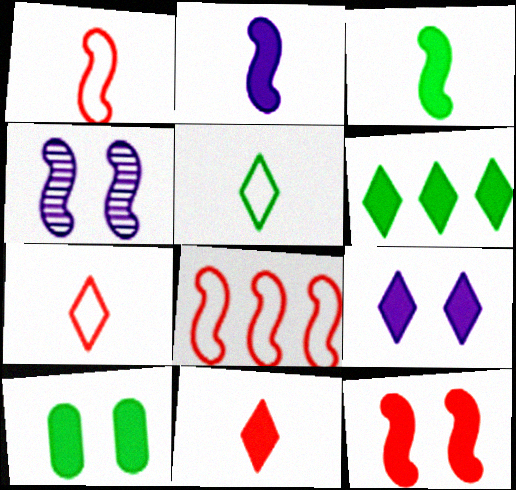[[3, 4, 8], 
[3, 6, 10], 
[6, 9, 11], 
[9, 10, 12]]